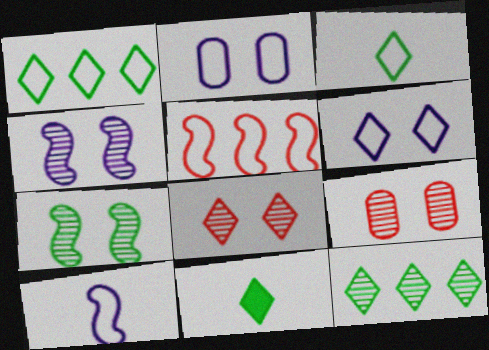[[2, 3, 5]]